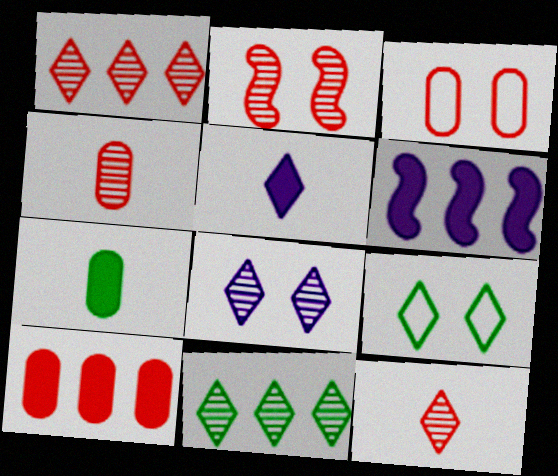[[1, 2, 4], 
[1, 5, 9], 
[3, 4, 10], 
[4, 6, 9], 
[8, 11, 12]]